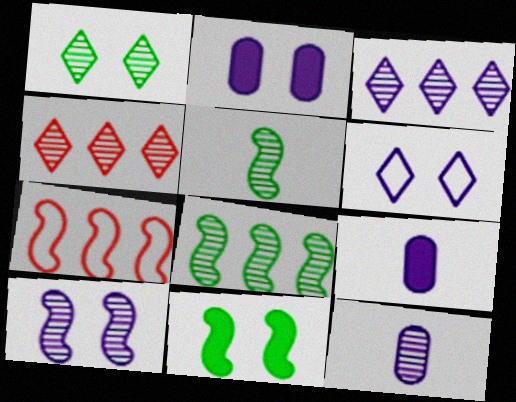[[1, 7, 9], 
[2, 6, 10], 
[3, 10, 12]]